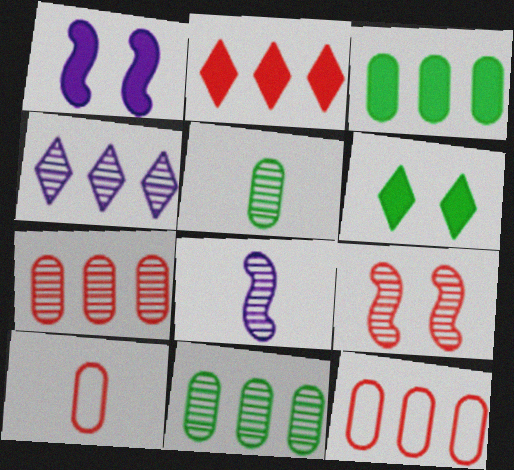[[2, 9, 10], 
[4, 5, 9], 
[6, 8, 12]]